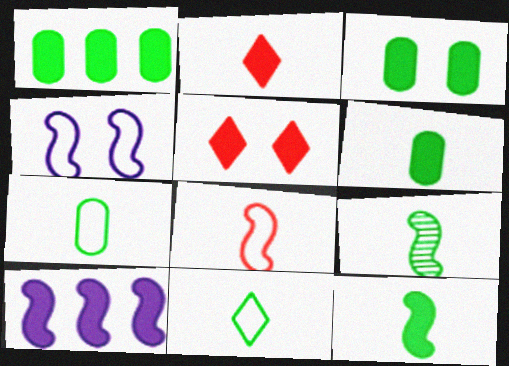[[1, 3, 6], 
[2, 3, 10], 
[5, 6, 10], 
[6, 9, 11]]